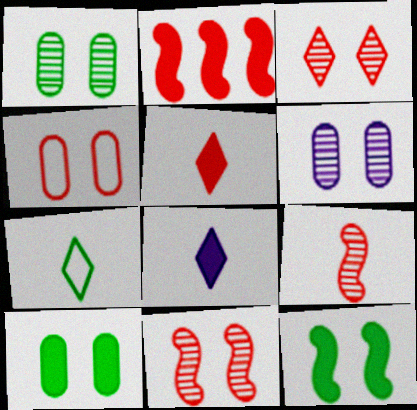[[2, 6, 7], 
[2, 8, 10], 
[4, 6, 10]]